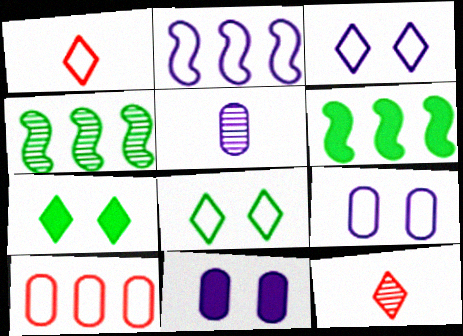[[1, 4, 11], 
[6, 9, 12]]